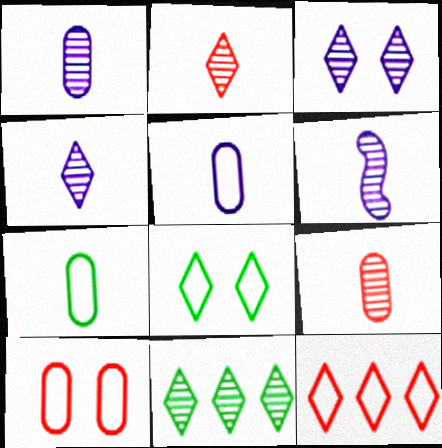[[1, 4, 6], 
[2, 3, 11]]